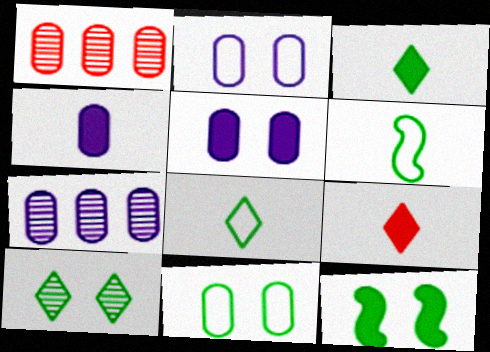[[1, 4, 11], 
[2, 4, 7], 
[10, 11, 12]]